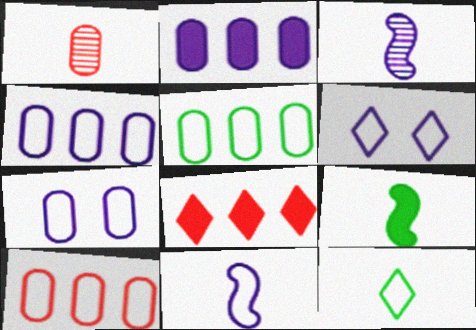[[2, 3, 6], 
[4, 5, 10], 
[4, 6, 11]]